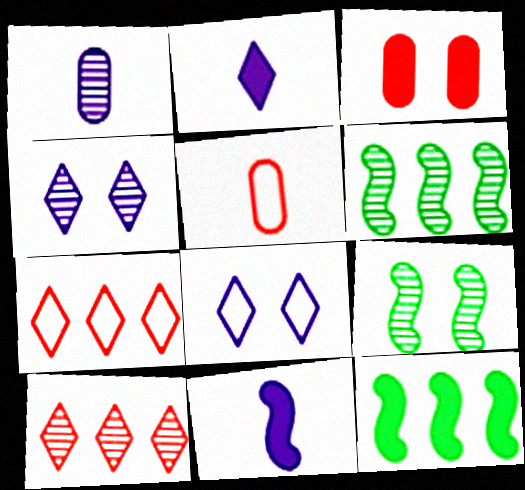[[1, 9, 10], 
[2, 3, 12], 
[3, 8, 9], 
[4, 5, 12]]